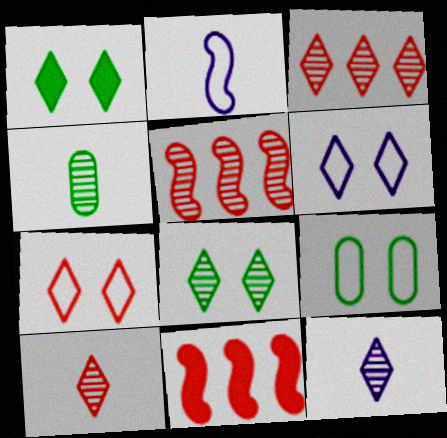[[3, 8, 12], 
[4, 6, 11], 
[9, 11, 12]]